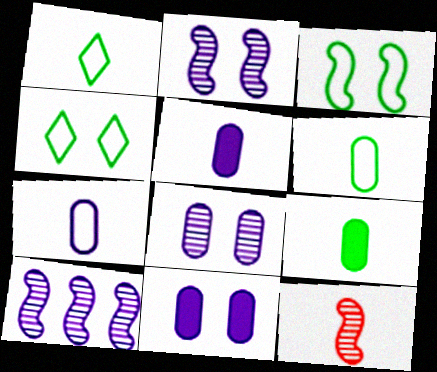[[1, 5, 12]]